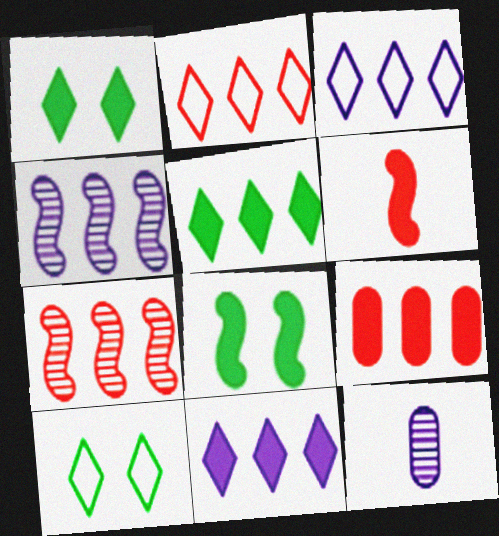[[2, 7, 9], 
[2, 8, 12]]